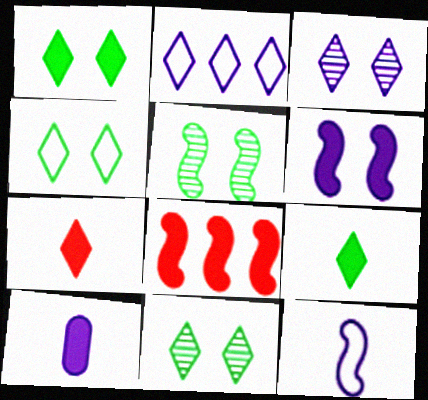[[1, 4, 11], 
[1, 8, 10], 
[2, 7, 11], 
[5, 8, 12]]